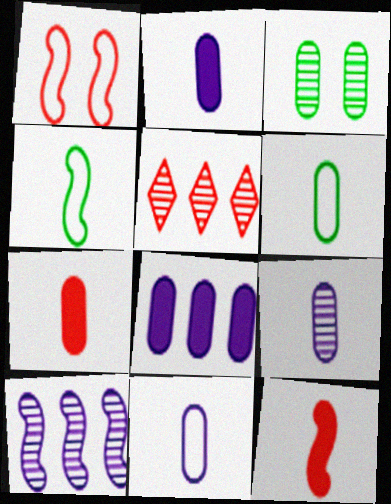[[1, 5, 7], 
[2, 9, 11], 
[6, 7, 9]]